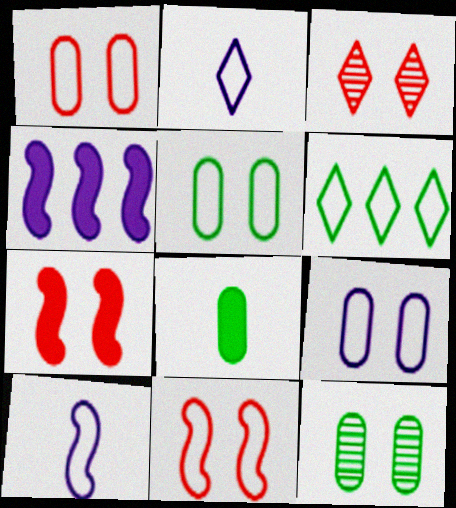[[1, 3, 7], 
[1, 5, 9], 
[1, 6, 10]]